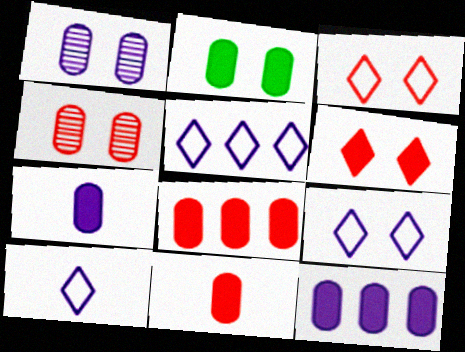[[2, 7, 8], 
[2, 11, 12], 
[5, 9, 10]]